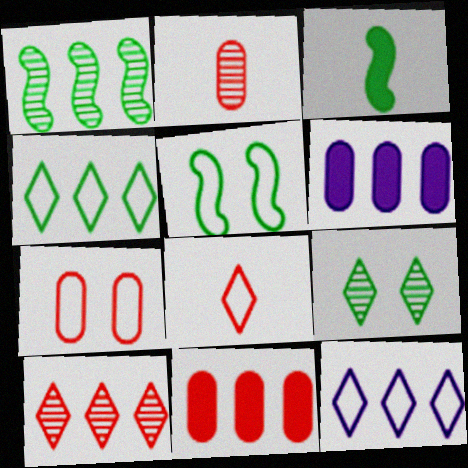[[1, 3, 5], 
[1, 11, 12], 
[2, 7, 11]]